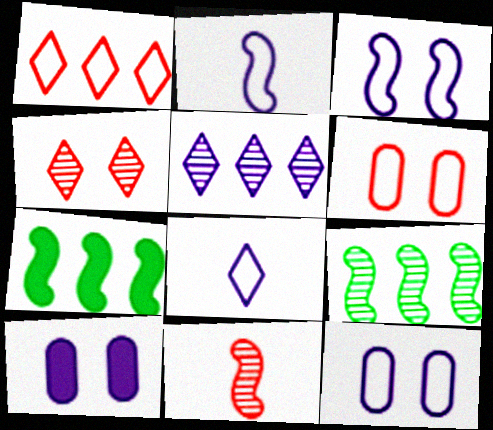[[2, 5, 10], 
[3, 7, 11]]